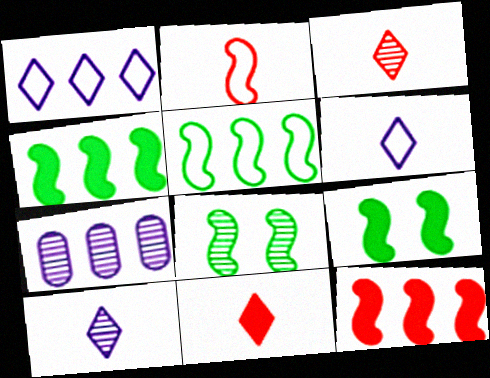[[3, 7, 8]]